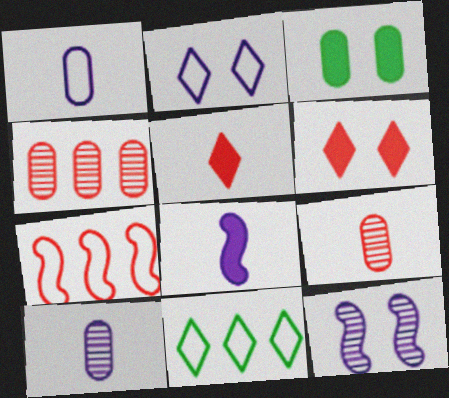[[1, 3, 4], 
[6, 7, 9]]